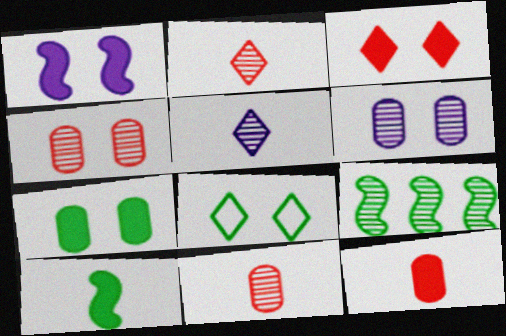[[1, 3, 7], 
[1, 4, 8], 
[2, 6, 9], 
[4, 5, 9]]